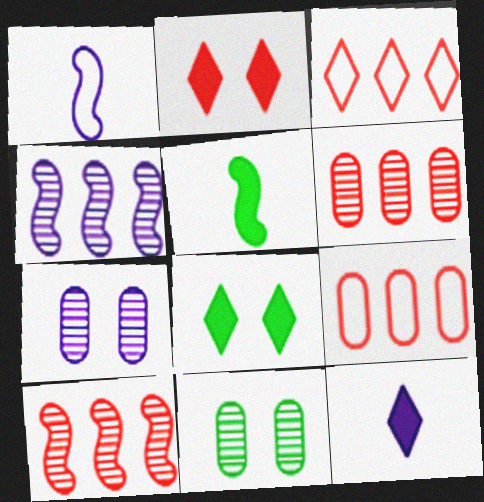[[1, 6, 8], 
[3, 5, 7]]